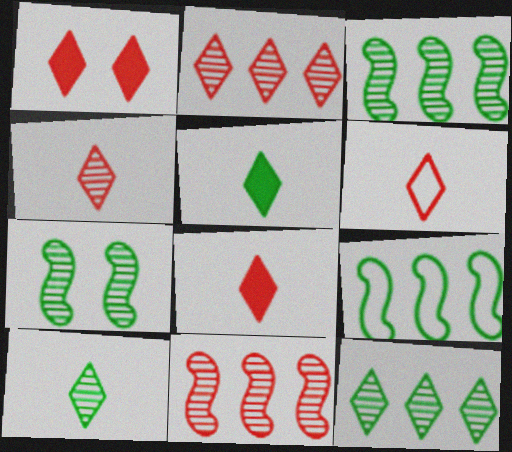[[1, 2, 6], 
[4, 6, 8]]